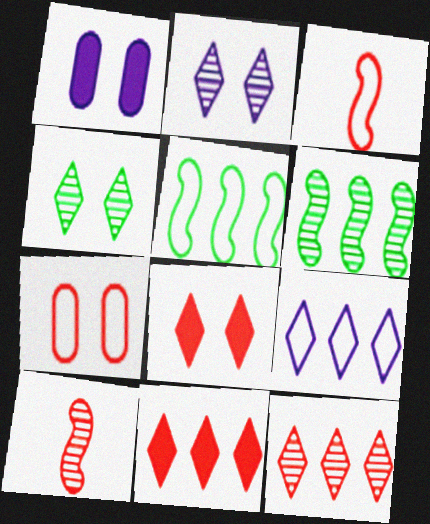[[7, 10, 11]]